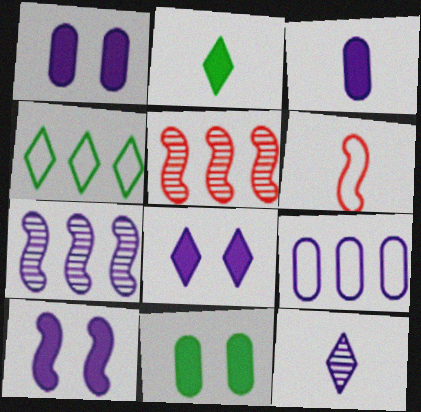[[1, 8, 10], 
[9, 10, 12]]